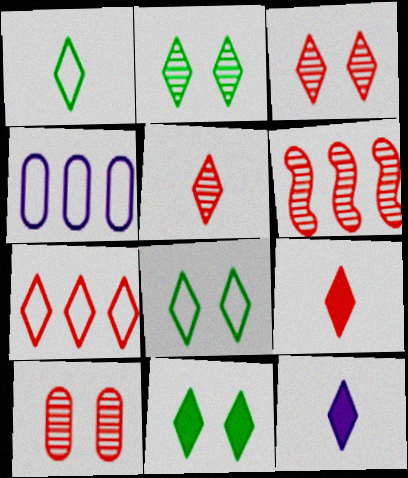[[1, 5, 12], 
[2, 7, 12], 
[2, 8, 11], 
[3, 7, 9], 
[5, 6, 10]]